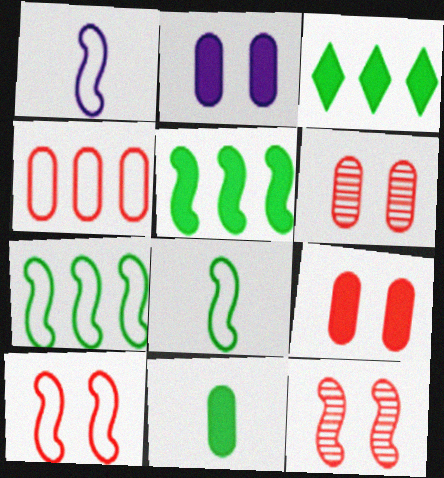[[1, 3, 6], 
[1, 5, 12], 
[1, 7, 10]]